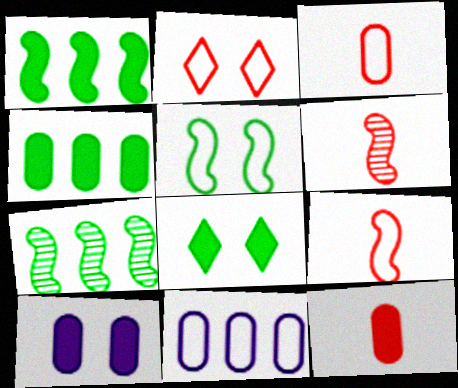[[4, 10, 12], 
[6, 8, 11]]